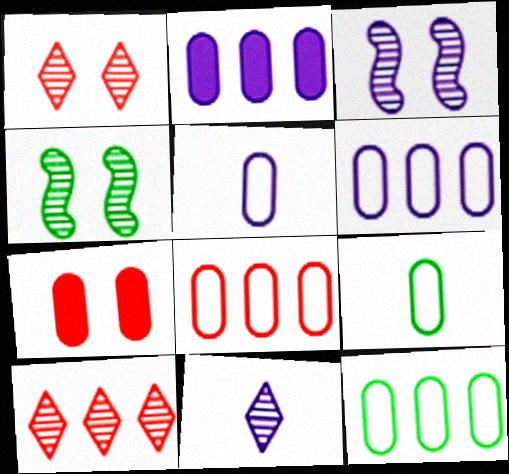[[6, 8, 12]]